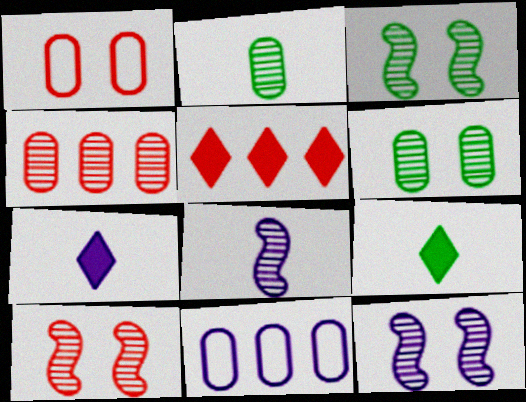[[3, 10, 12], 
[7, 11, 12], 
[9, 10, 11]]